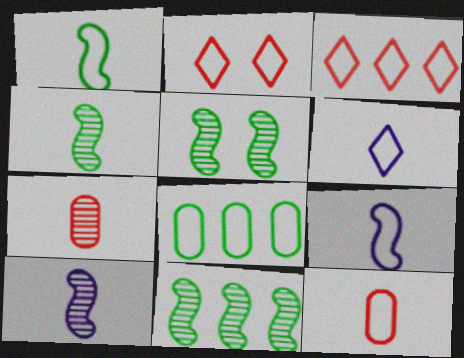[[1, 6, 12], 
[2, 8, 9], 
[4, 5, 11]]